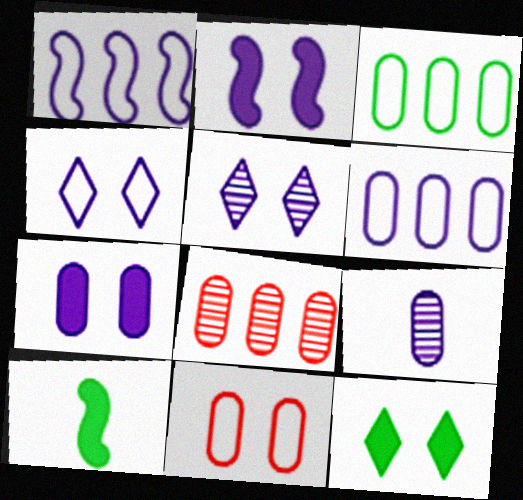[[4, 8, 10], 
[6, 7, 9]]